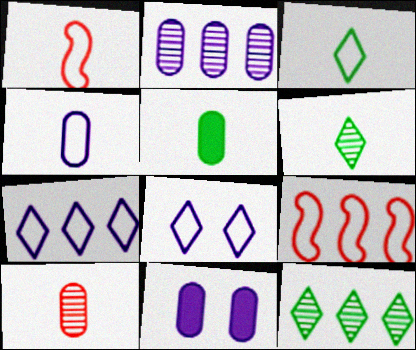[[1, 3, 4], 
[1, 11, 12], 
[2, 4, 11], 
[4, 5, 10], 
[6, 9, 11]]